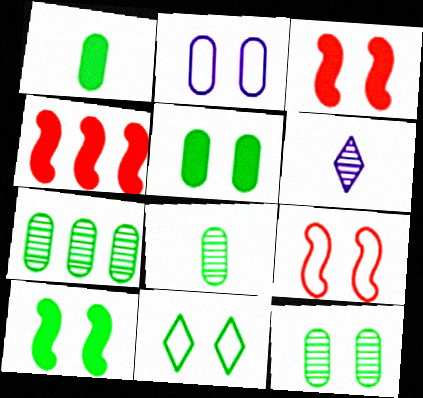[[2, 9, 11], 
[7, 8, 12], 
[10, 11, 12]]